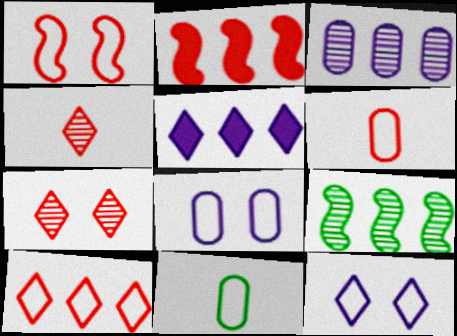[[1, 6, 10], 
[2, 6, 7]]